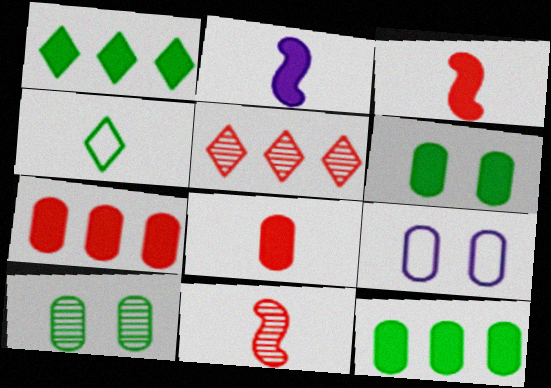[[1, 9, 11]]